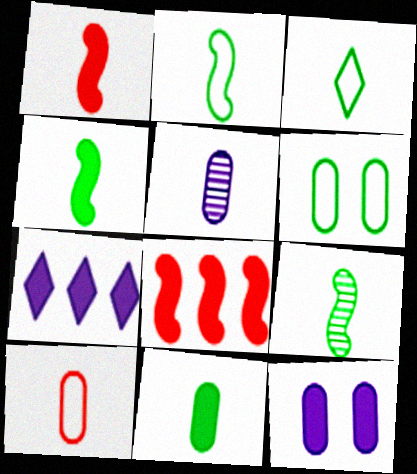[[1, 3, 5], 
[2, 4, 9], 
[3, 9, 11], 
[5, 10, 11]]